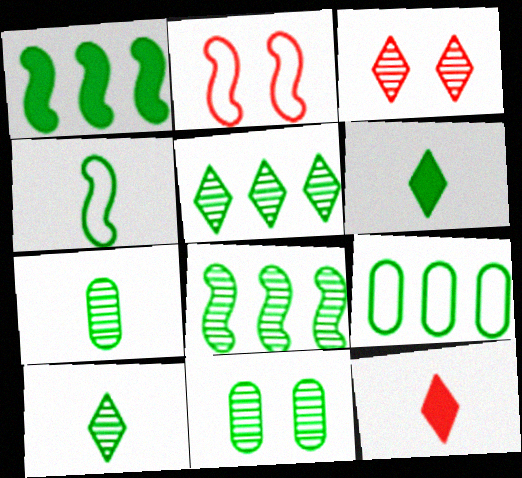[[1, 5, 9], 
[4, 6, 7], 
[8, 10, 11]]